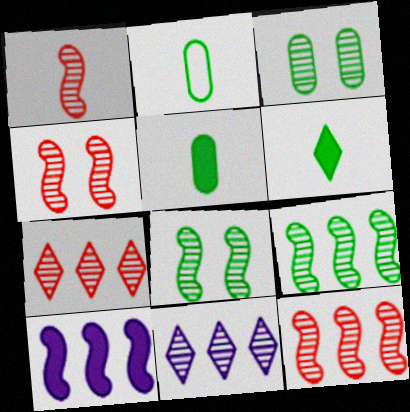[[1, 3, 11], 
[1, 4, 12]]